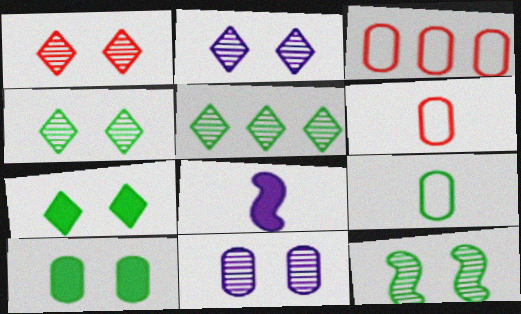[[1, 2, 4], 
[1, 11, 12], 
[3, 4, 8]]